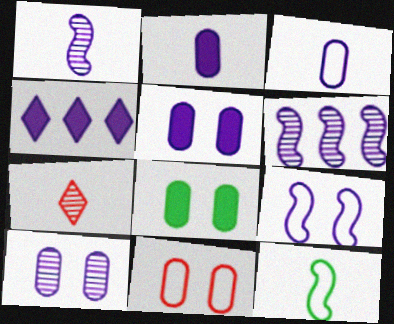[[2, 7, 12], 
[8, 10, 11]]